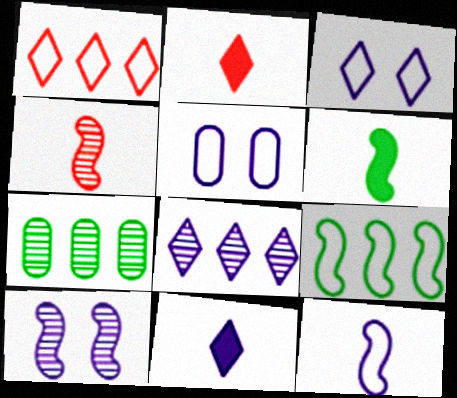[[3, 8, 11], 
[4, 6, 12]]